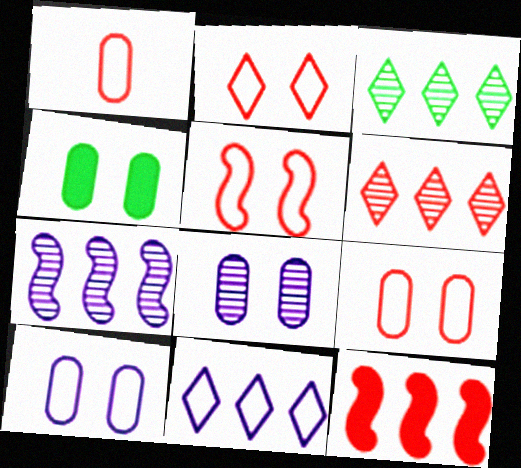[[2, 5, 9], 
[4, 8, 9]]